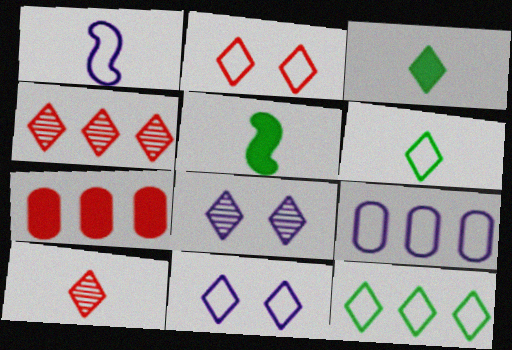[[1, 9, 11], 
[3, 4, 11]]